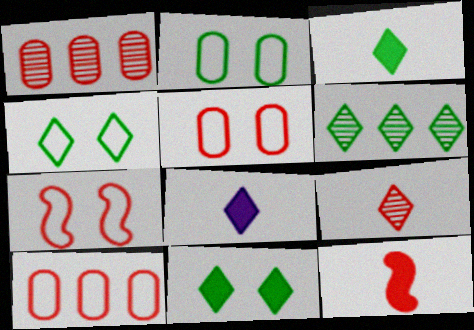[[3, 4, 6]]